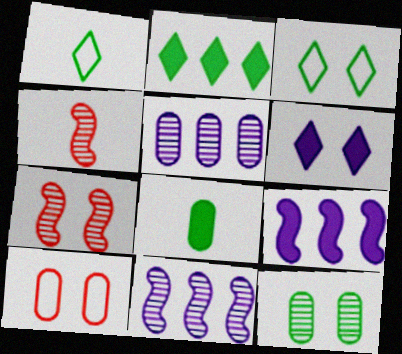[[5, 8, 10]]